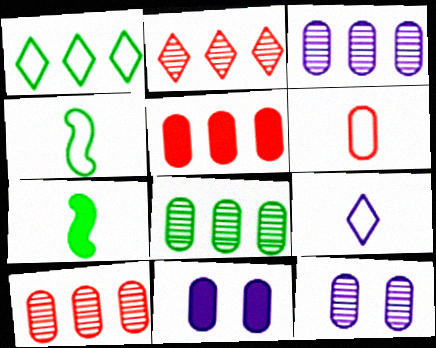[[2, 4, 11], 
[3, 8, 10], 
[4, 6, 9], 
[6, 8, 11]]